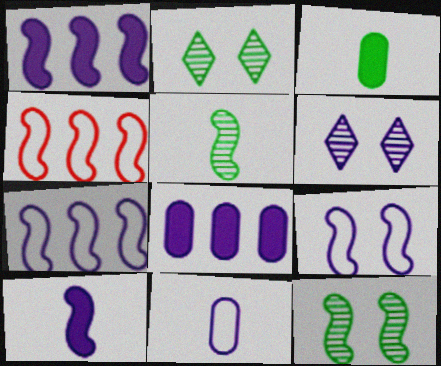[[1, 6, 11], 
[3, 4, 6], 
[4, 10, 12]]